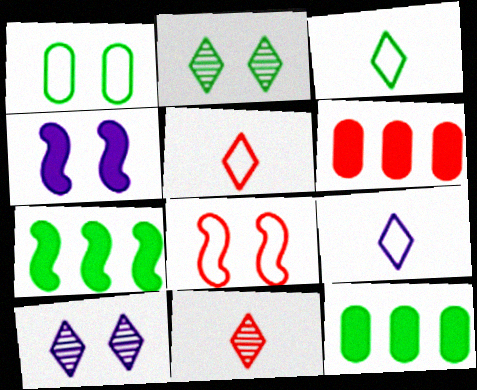[[3, 5, 9], 
[6, 8, 11]]